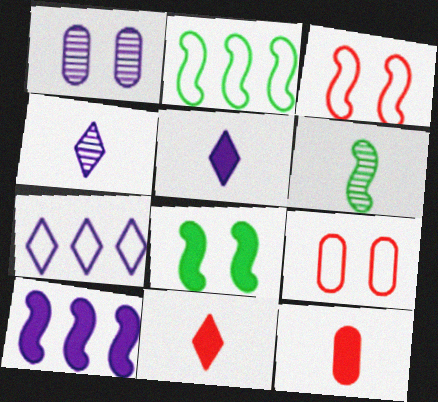[[1, 2, 11], 
[2, 6, 8], 
[3, 6, 10]]